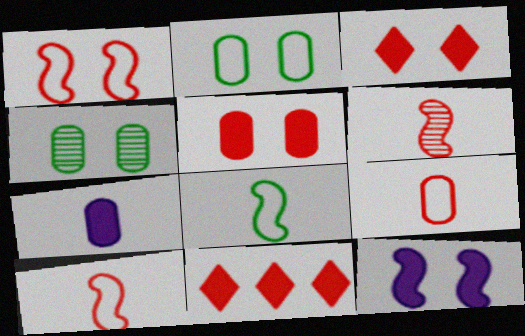[]